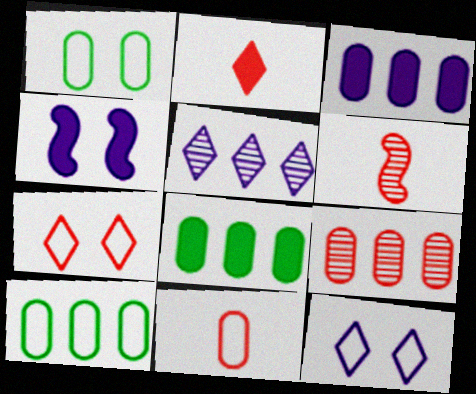[[2, 4, 8], 
[2, 6, 11], 
[3, 9, 10], 
[6, 8, 12]]